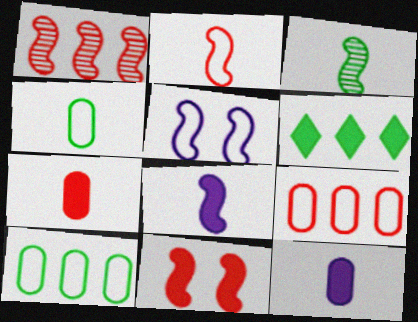[[1, 2, 11], 
[2, 3, 8], 
[6, 11, 12]]